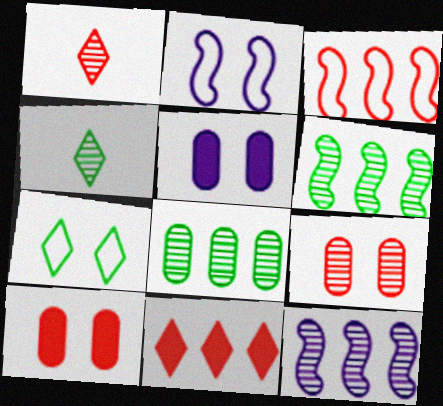[[1, 3, 10], 
[3, 4, 5], 
[4, 9, 12]]